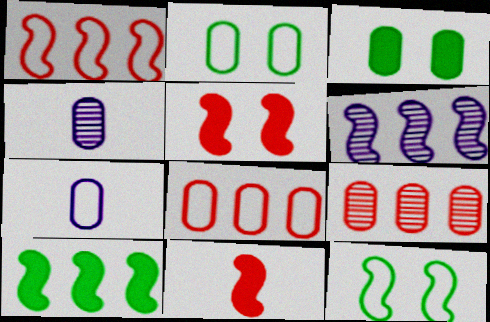[[1, 6, 10], 
[2, 7, 8], 
[3, 4, 8], 
[3, 7, 9], 
[6, 11, 12]]